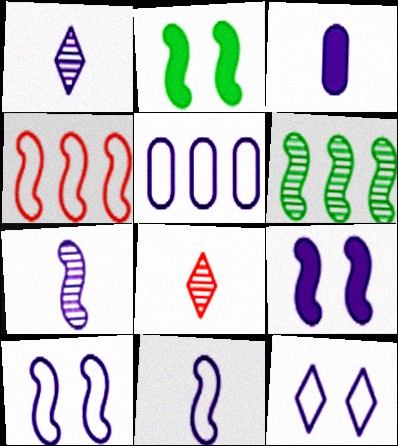[[1, 3, 11], 
[1, 5, 9], 
[2, 4, 7], 
[2, 5, 8], 
[5, 11, 12]]